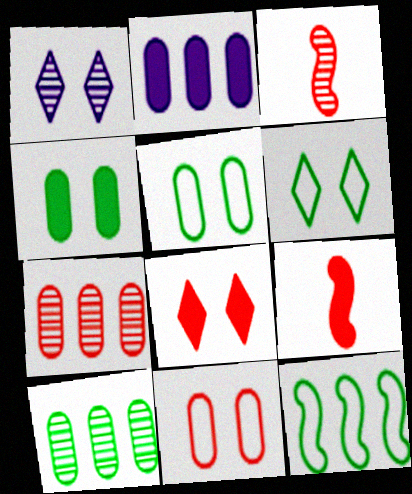[[1, 3, 10], 
[1, 6, 8], 
[2, 3, 6]]